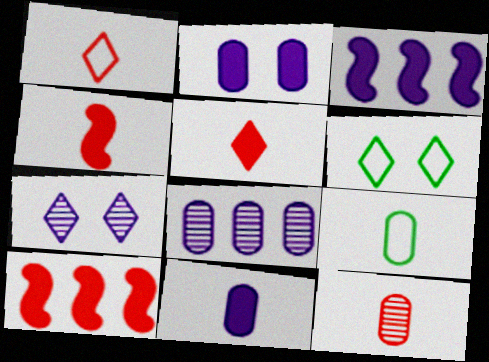[[1, 4, 12], 
[3, 6, 12], 
[4, 6, 8], 
[7, 9, 10], 
[9, 11, 12]]